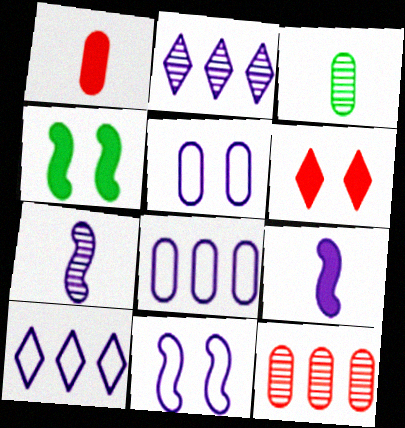[[2, 5, 9]]